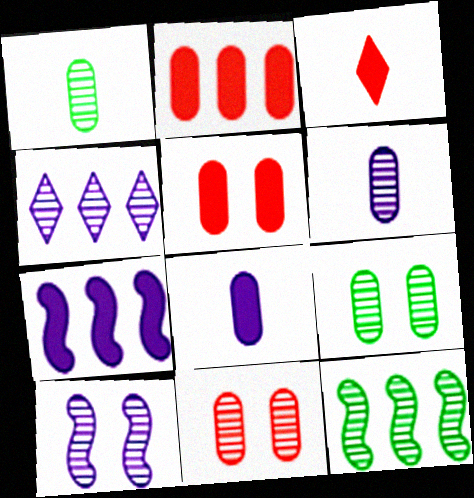[[4, 6, 10]]